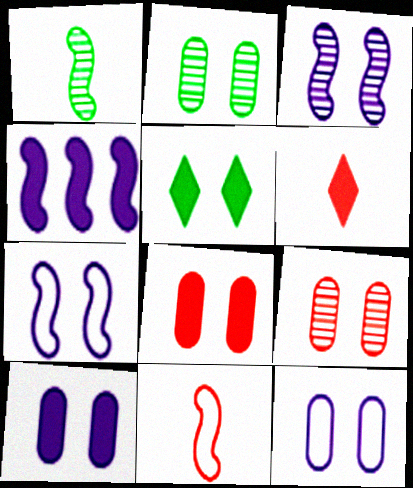[[2, 8, 12], 
[5, 7, 9]]